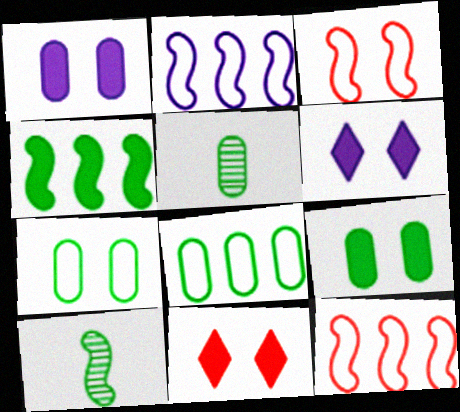[[2, 5, 11], 
[5, 6, 12], 
[5, 8, 9]]